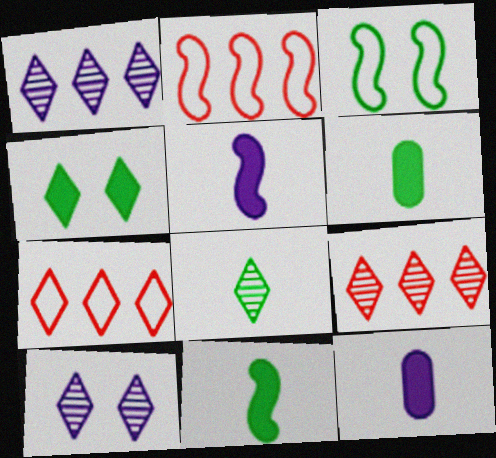[[2, 6, 10], 
[3, 9, 12], 
[8, 9, 10]]